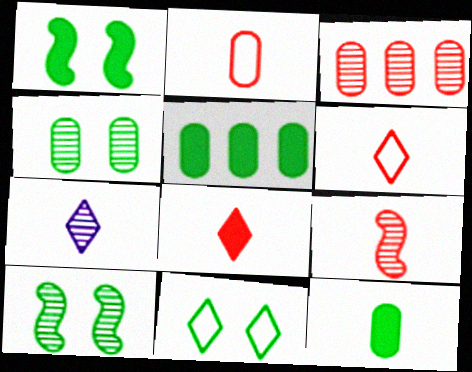[[1, 4, 11], 
[2, 8, 9], 
[3, 7, 10]]